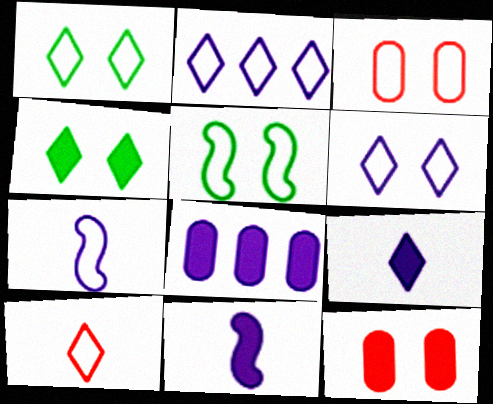[[1, 2, 10], 
[3, 5, 6]]